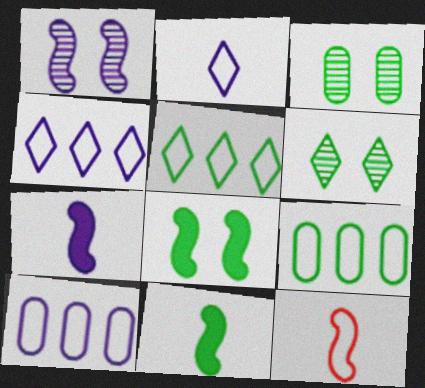[[3, 5, 11], 
[6, 9, 11]]